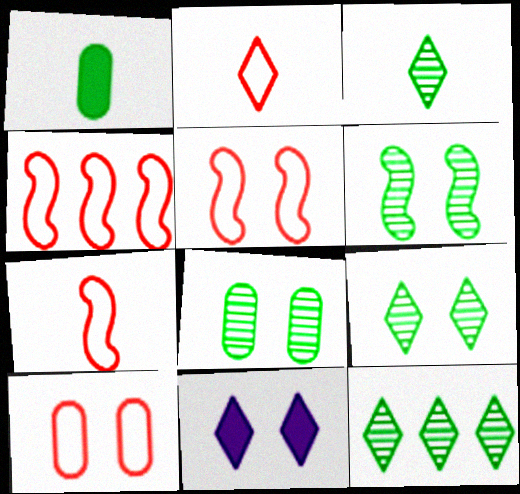[[2, 4, 10], 
[2, 11, 12], 
[3, 9, 12], 
[4, 5, 7], 
[5, 8, 11], 
[6, 8, 9], 
[6, 10, 11]]